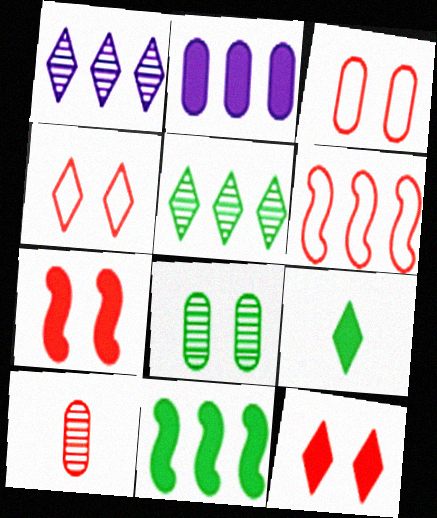[[1, 4, 9], 
[2, 5, 6], 
[2, 7, 9], 
[6, 10, 12]]